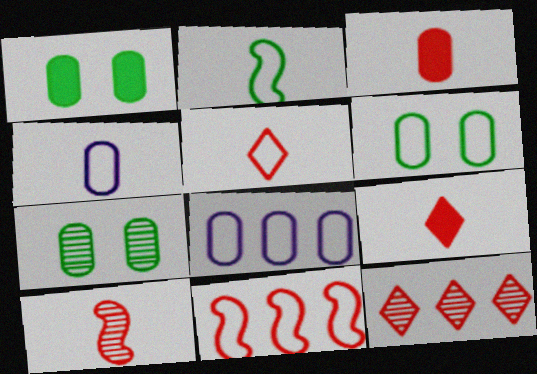[[1, 6, 7], 
[2, 4, 5], 
[3, 5, 10], 
[3, 7, 8]]